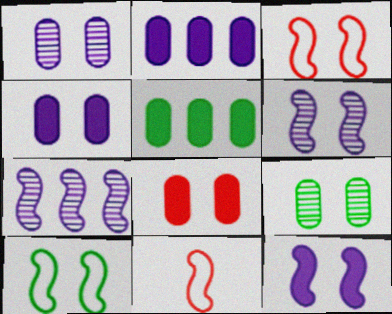[]